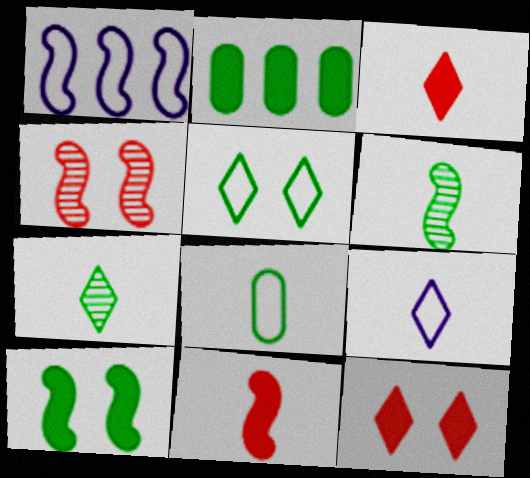[[2, 4, 9], 
[2, 5, 6], 
[3, 7, 9]]